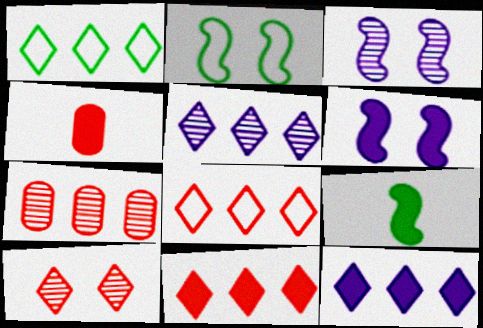[[1, 3, 4], 
[1, 5, 11], 
[2, 4, 5]]